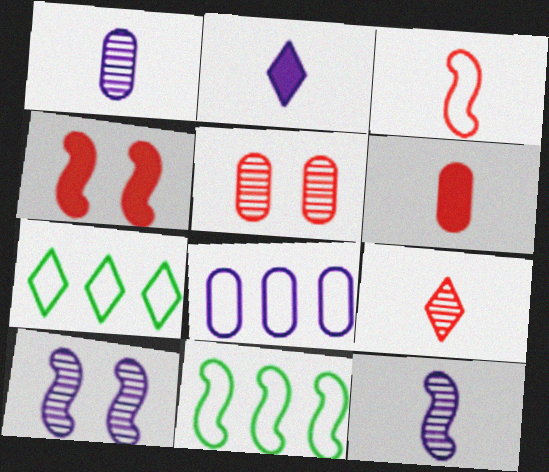[[1, 4, 7], 
[2, 5, 11], 
[2, 8, 10], 
[3, 6, 9], 
[4, 11, 12], 
[6, 7, 10]]